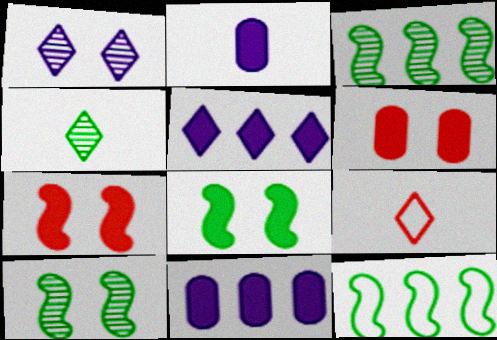[[9, 10, 11]]